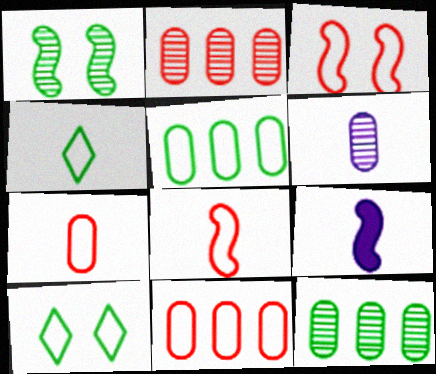[[2, 9, 10]]